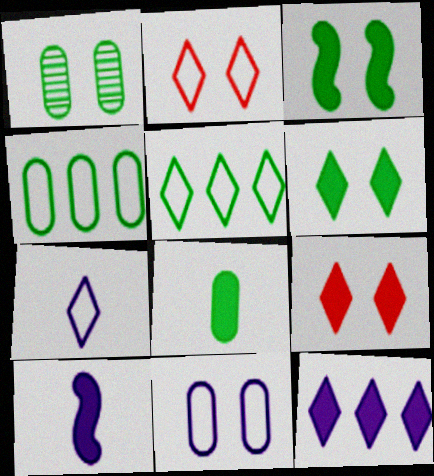[[1, 4, 8], 
[2, 5, 7]]